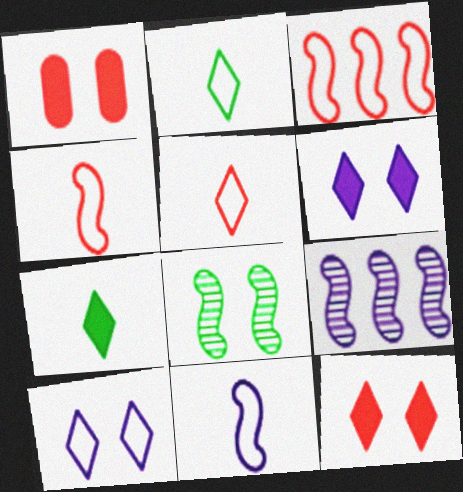[[1, 2, 9], 
[1, 8, 10]]